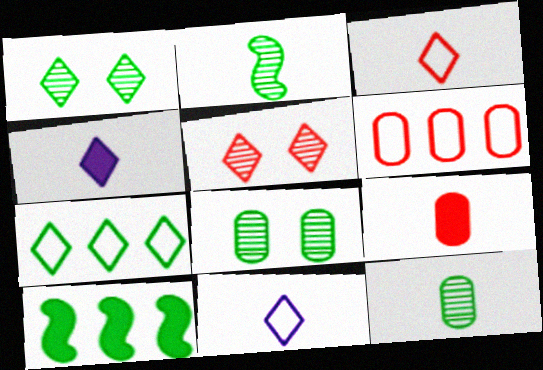[[2, 9, 11], 
[4, 5, 7]]